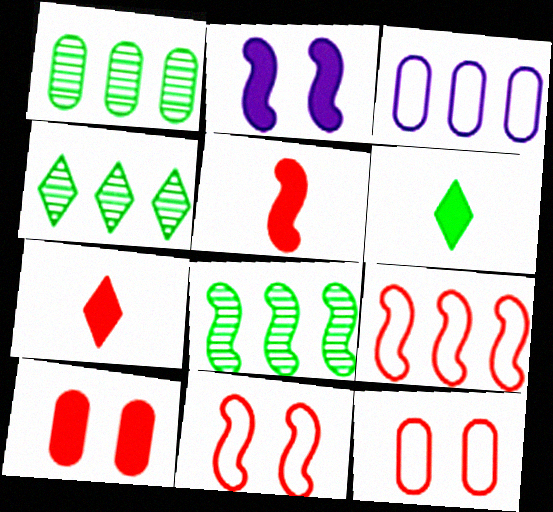[[1, 4, 8]]